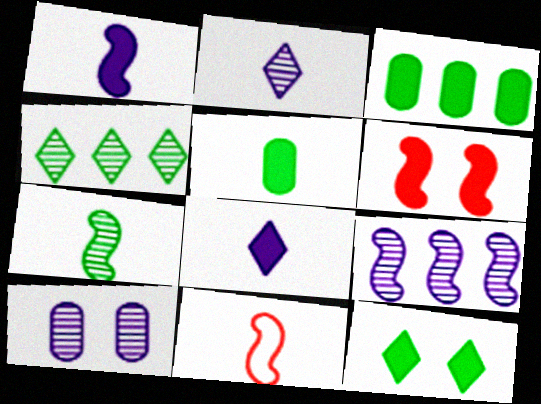[[1, 7, 11], 
[2, 5, 11], 
[2, 9, 10], 
[3, 6, 8]]